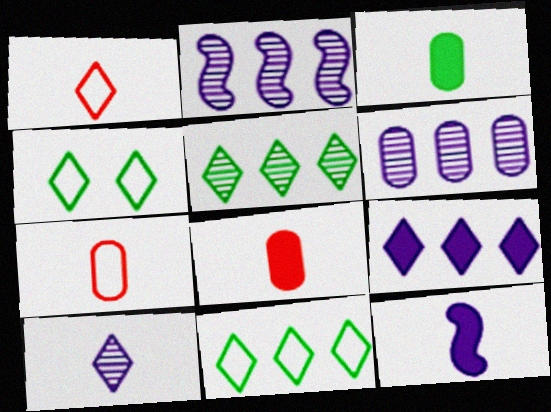[[2, 4, 8]]